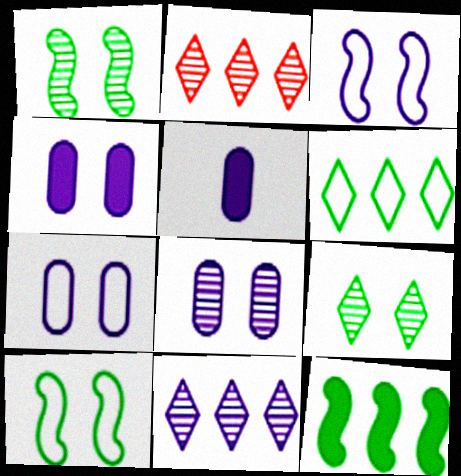[[2, 5, 10], 
[3, 5, 11], 
[4, 7, 8]]